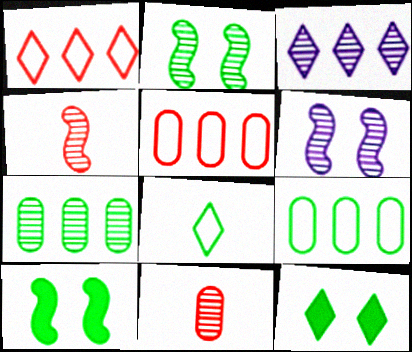[[2, 3, 11], 
[7, 8, 10]]